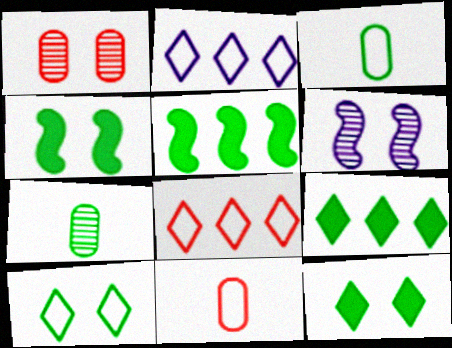[[5, 7, 10], 
[6, 9, 11]]